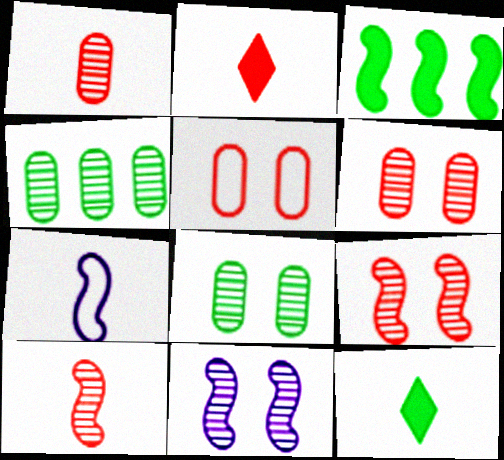[[1, 7, 12], 
[3, 7, 9]]